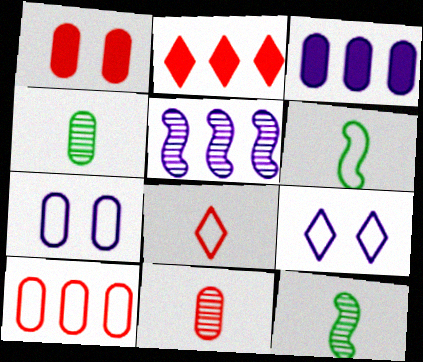[[1, 10, 11], 
[2, 7, 12], 
[6, 9, 10]]